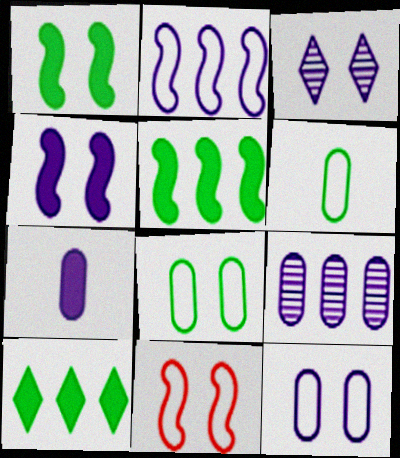[[2, 3, 7], 
[3, 4, 12], 
[7, 9, 12]]